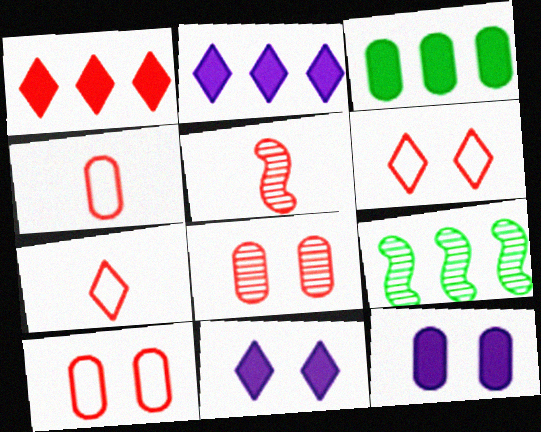[[1, 5, 10], 
[4, 9, 11], 
[7, 9, 12]]